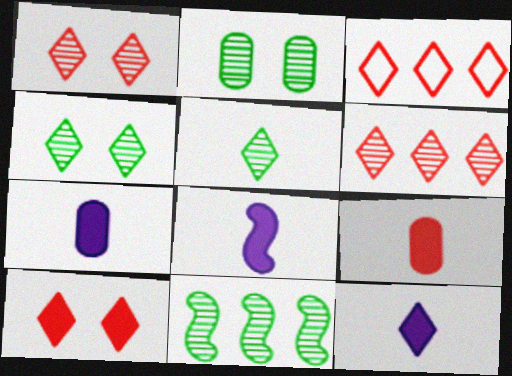[[2, 3, 8], 
[2, 5, 11], 
[3, 4, 12], 
[7, 8, 12]]